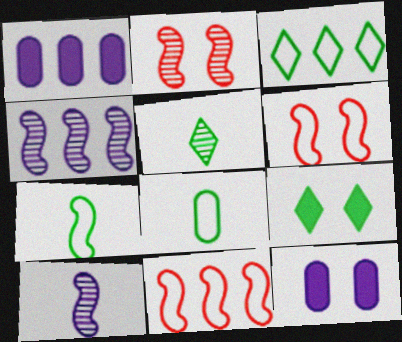[[1, 5, 6], 
[3, 5, 9], 
[5, 11, 12]]